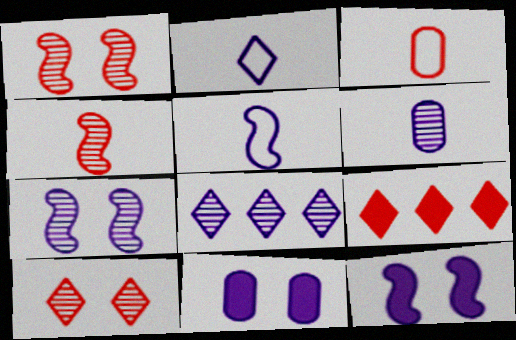[[1, 3, 9], 
[5, 8, 11], 
[6, 7, 8]]